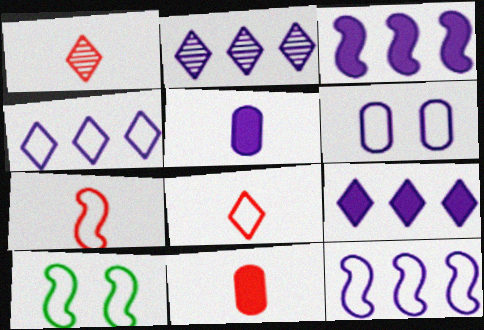[[1, 7, 11], 
[2, 4, 9], 
[2, 10, 11], 
[7, 10, 12]]